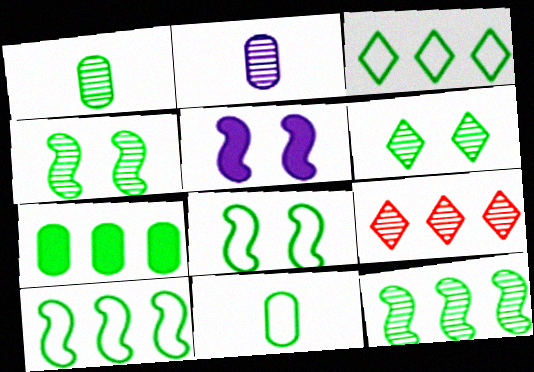[[1, 6, 12], 
[2, 4, 9], 
[3, 7, 12], 
[3, 8, 11], 
[5, 9, 11]]